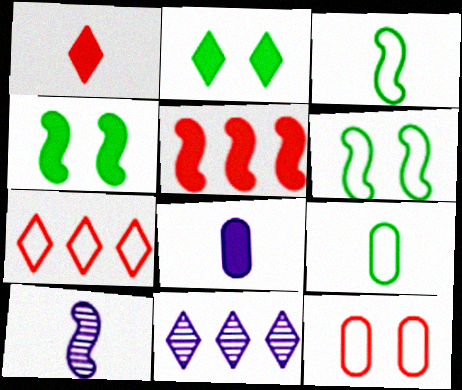[[1, 9, 10], 
[2, 5, 8], 
[5, 6, 10]]